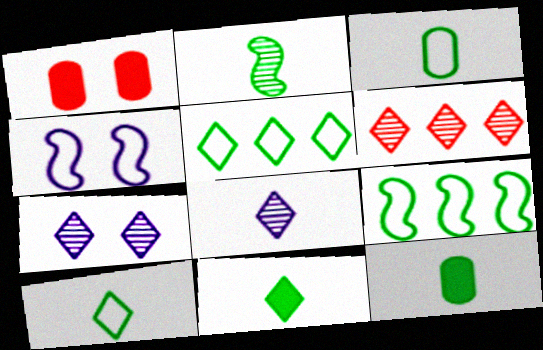[[1, 8, 9], 
[2, 3, 11], 
[2, 10, 12], 
[4, 6, 12]]